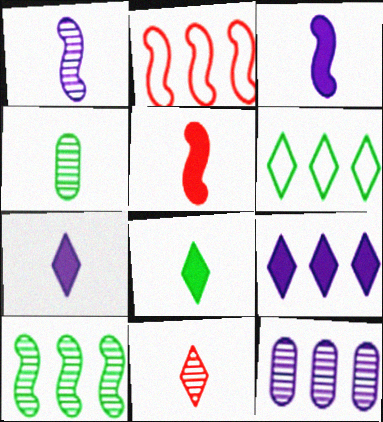[[1, 4, 11]]